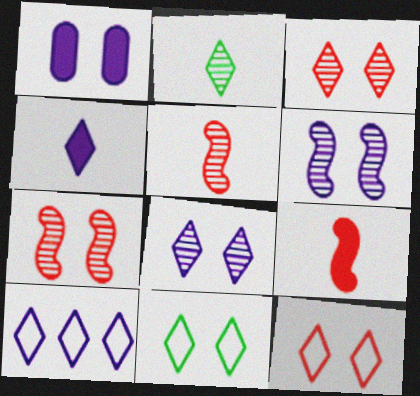[[1, 7, 11], 
[4, 8, 10]]